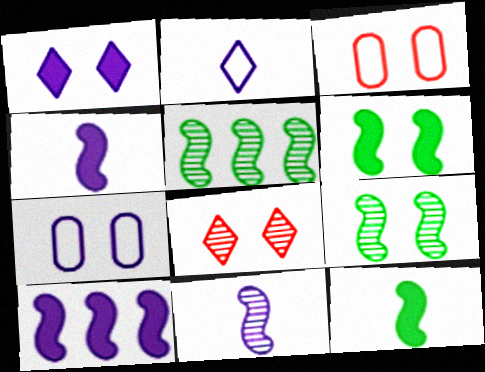[[1, 3, 9], 
[6, 7, 8]]